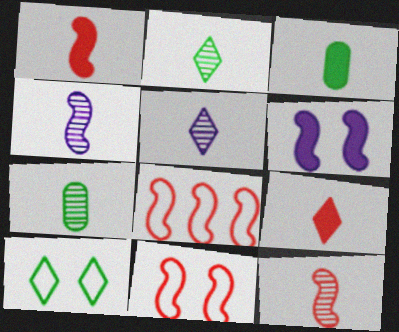[[5, 7, 12]]